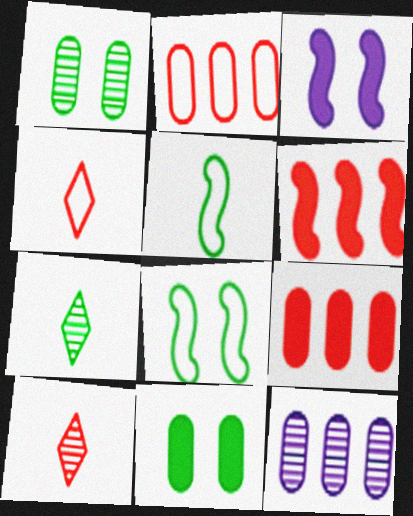[[2, 3, 7]]